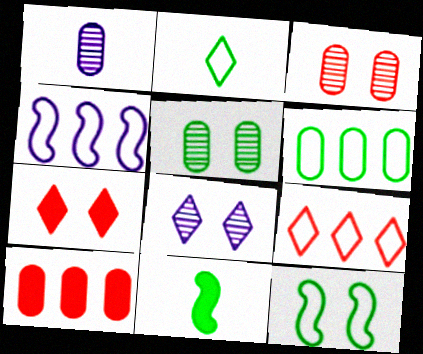[[2, 6, 12], 
[4, 6, 9]]